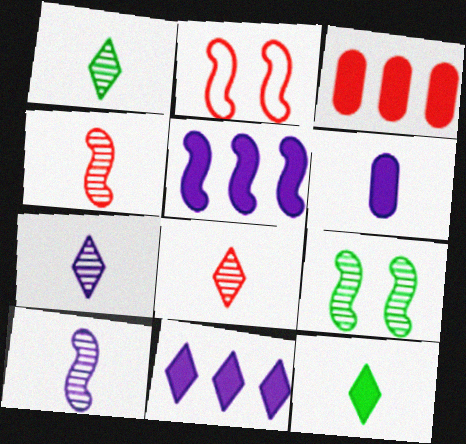[[1, 7, 8], 
[2, 3, 8]]